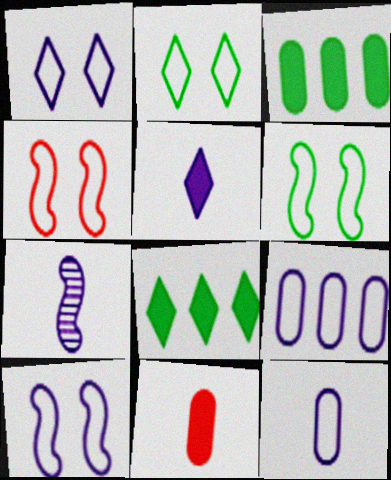[[4, 6, 10], 
[5, 7, 12]]